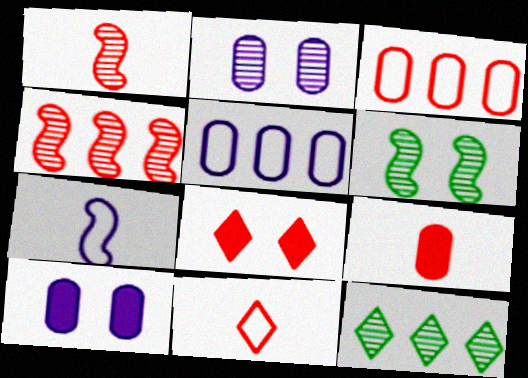[[1, 2, 12], 
[1, 3, 8], 
[1, 9, 11]]